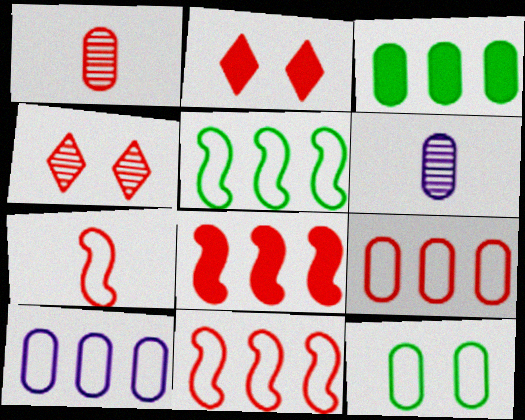[[1, 2, 11], 
[2, 5, 6]]